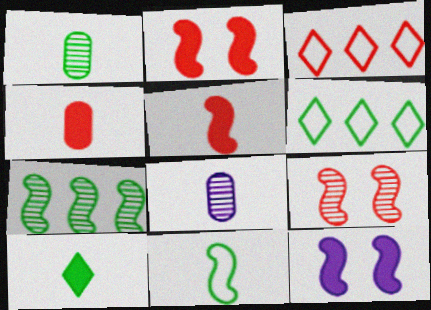[[1, 3, 12], 
[1, 10, 11], 
[2, 6, 8], 
[3, 4, 9]]